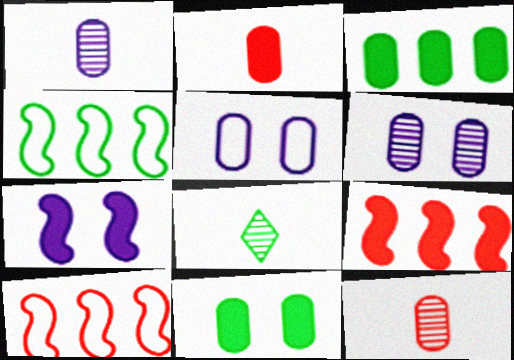[[3, 5, 12], 
[4, 8, 11], 
[5, 8, 9]]